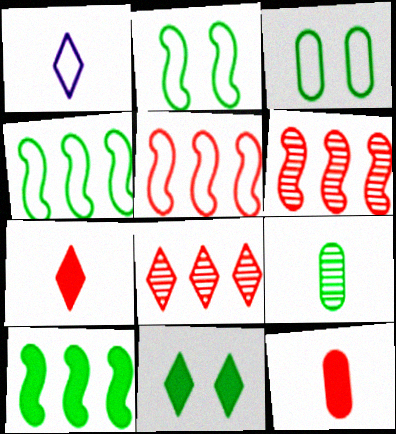[[1, 3, 5], 
[1, 8, 11], 
[4, 9, 11]]